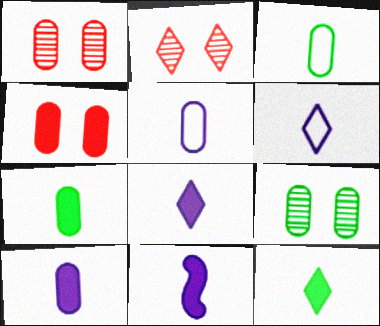[[8, 10, 11]]